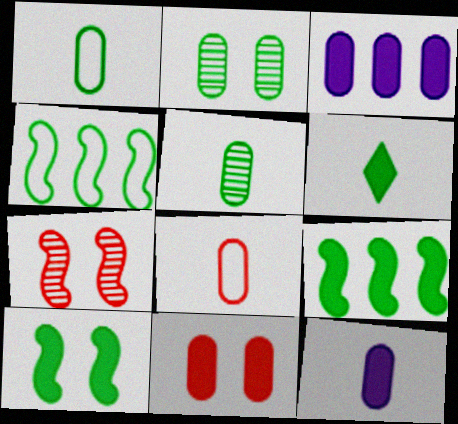[[2, 3, 8], 
[2, 4, 6], 
[5, 8, 12]]